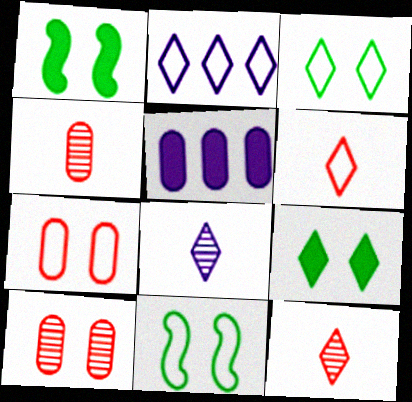[[1, 2, 4], 
[2, 3, 6], 
[2, 9, 12], 
[5, 11, 12]]